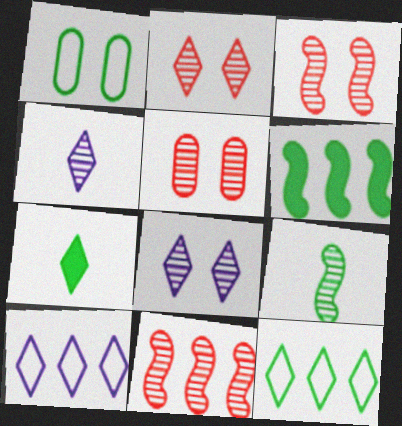[[2, 3, 5], 
[2, 7, 10]]